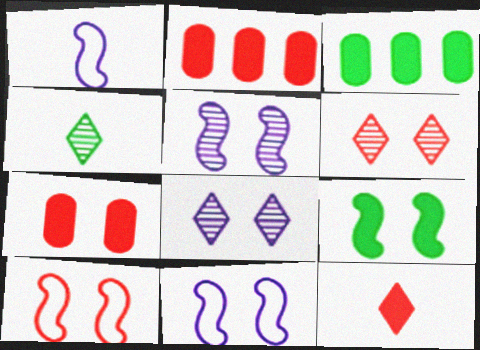[[1, 3, 6], 
[2, 4, 11], 
[5, 9, 10], 
[6, 7, 10]]